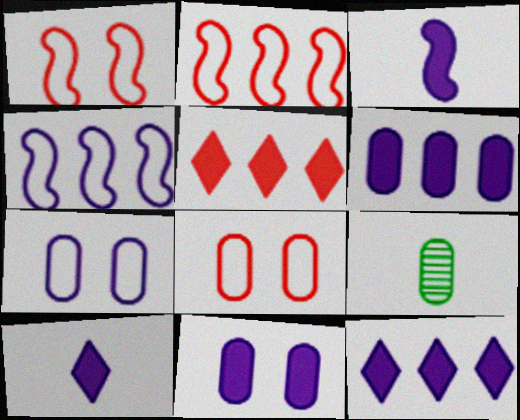[[1, 9, 12], 
[3, 11, 12], 
[6, 8, 9]]